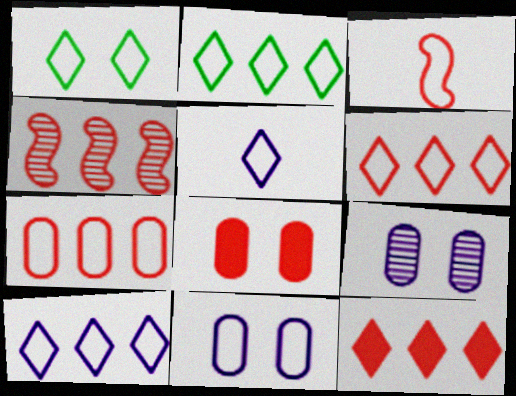[[1, 5, 6], 
[2, 3, 11], 
[2, 6, 10], 
[4, 7, 12]]